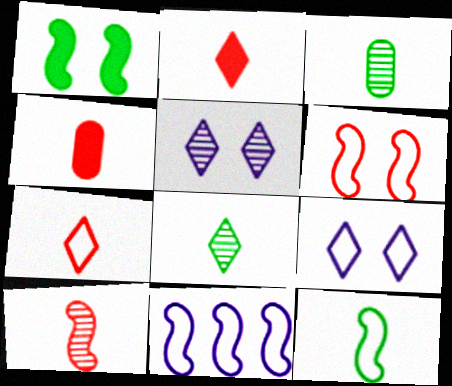[[1, 10, 11], 
[4, 7, 10], 
[6, 11, 12]]